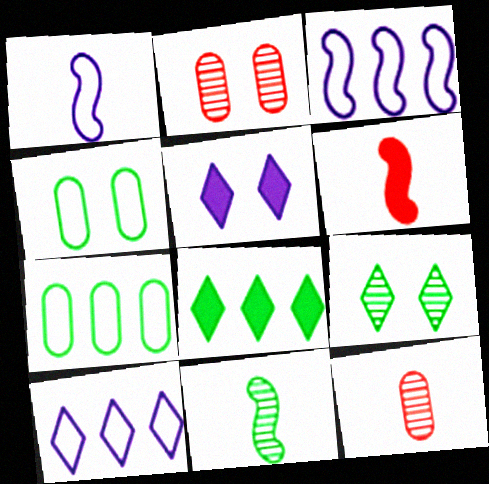[[1, 2, 8], 
[1, 6, 11], 
[4, 8, 11]]